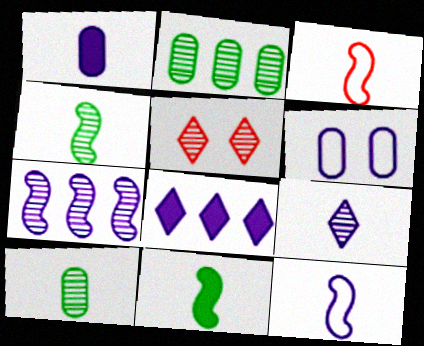[[1, 9, 12], 
[5, 7, 10]]